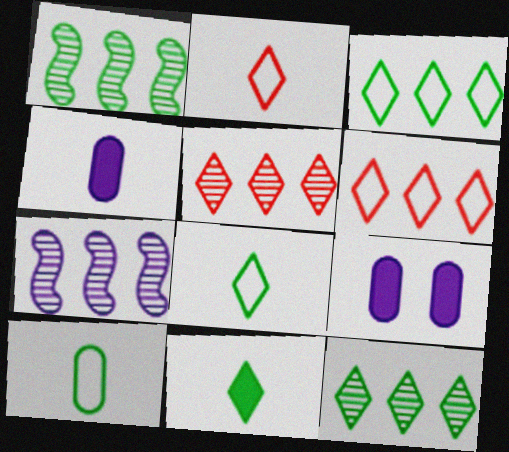[[1, 2, 9]]